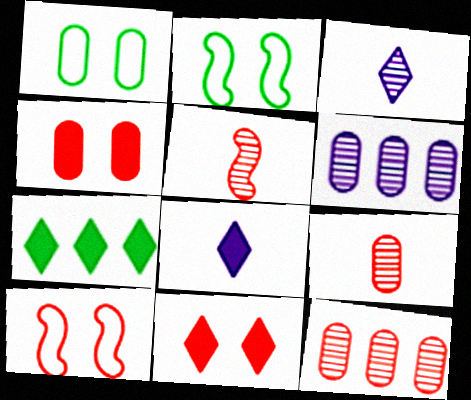[[2, 8, 12], 
[7, 8, 11]]